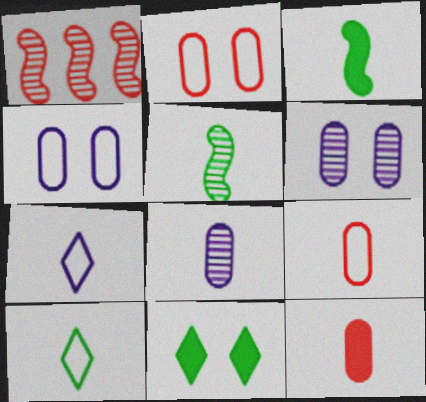[[5, 7, 12]]